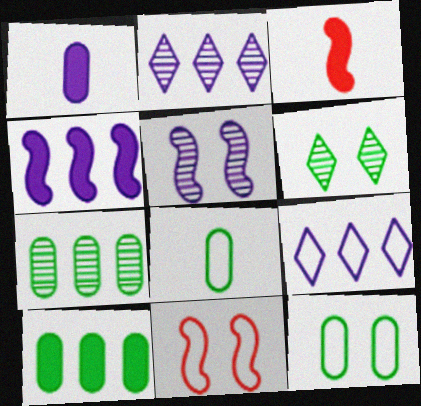[[1, 5, 9], 
[2, 3, 12], 
[8, 9, 11]]